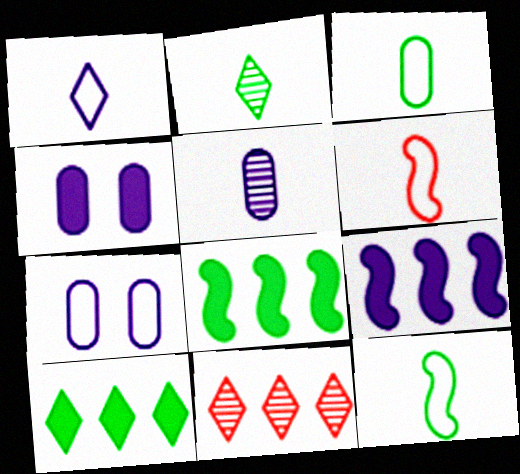[[1, 3, 6], 
[4, 11, 12]]